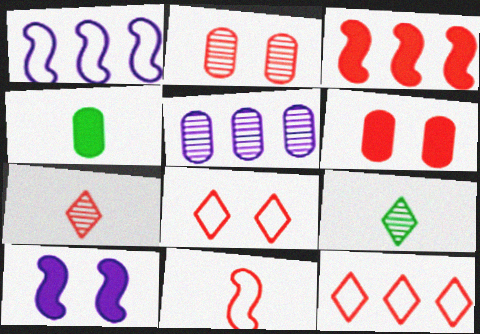[[1, 6, 9]]